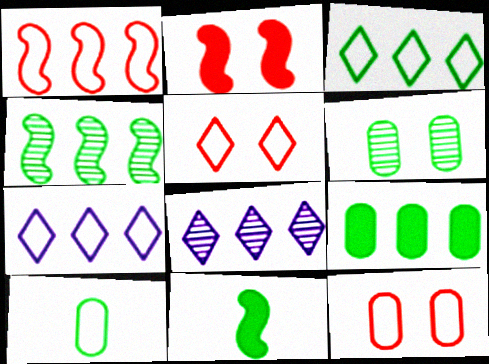[[1, 8, 9], 
[2, 8, 10], 
[3, 4, 9], 
[3, 6, 11], 
[6, 9, 10], 
[8, 11, 12]]